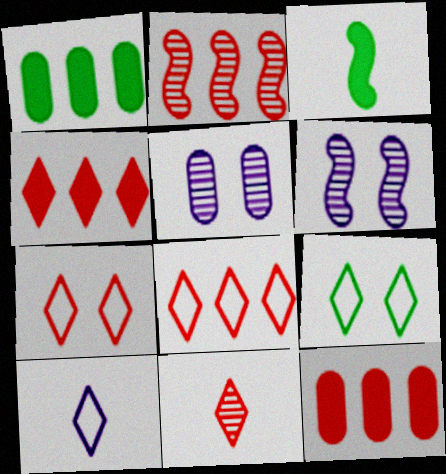[[2, 8, 12], 
[3, 5, 8], 
[4, 7, 11], 
[8, 9, 10]]